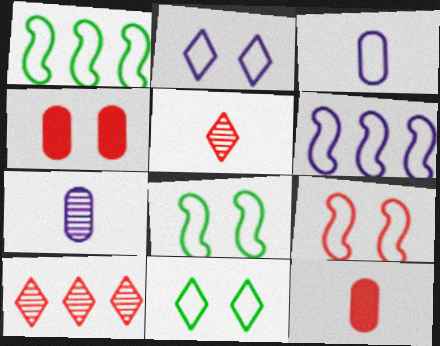[[2, 3, 6], 
[9, 10, 12]]